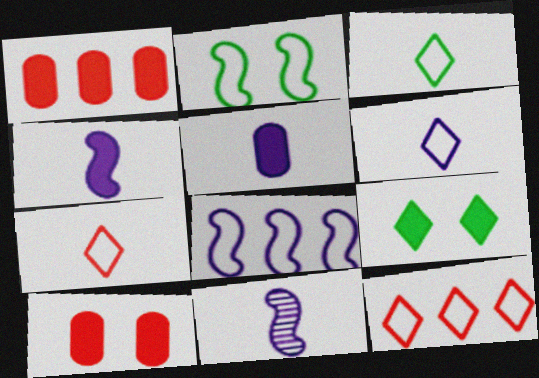[[1, 4, 9], 
[3, 6, 7], 
[5, 6, 11]]